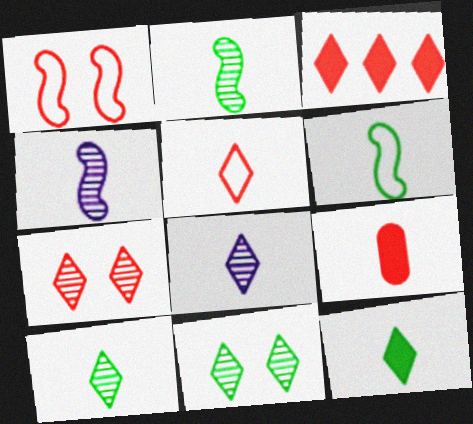[[3, 5, 7], 
[5, 8, 12], 
[6, 8, 9]]